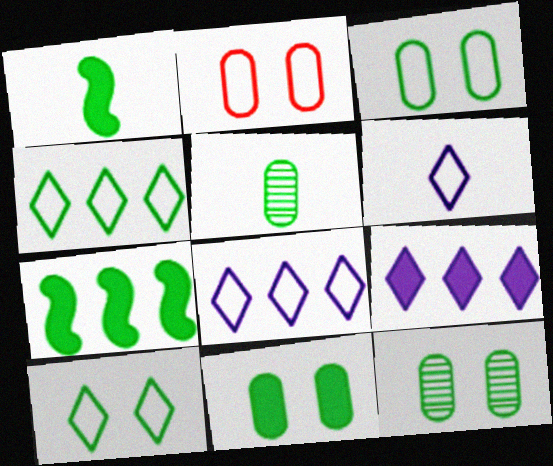[[1, 4, 12], 
[3, 11, 12], 
[5, 7, 10]]